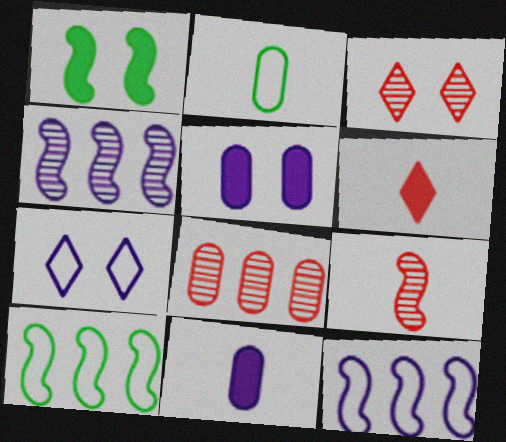[[1, 9, 12], 
[2, 5, 8], 
[3, 8, 9], 
[3, 10, 11], 
[4, 7, 11]]